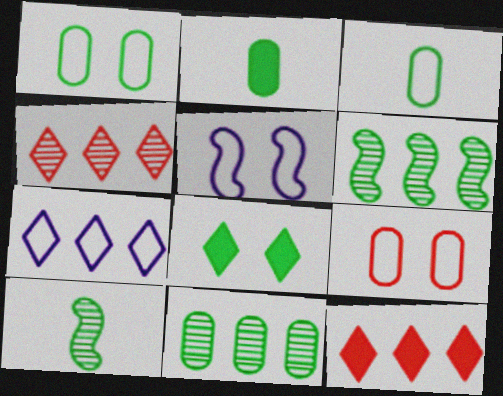[[1, 2, 11], 
[2, 4, 5], 
[3, 6, 8]]